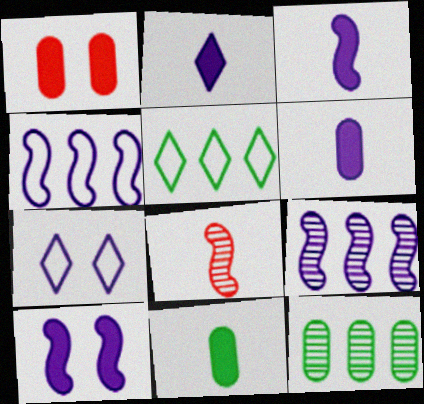[[2, 3, 6], 
[6, 7, 9]]